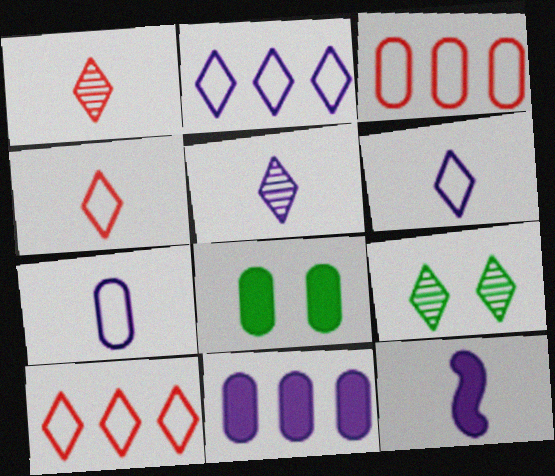[[3, 9, 12], 
[5, 7, 12]]